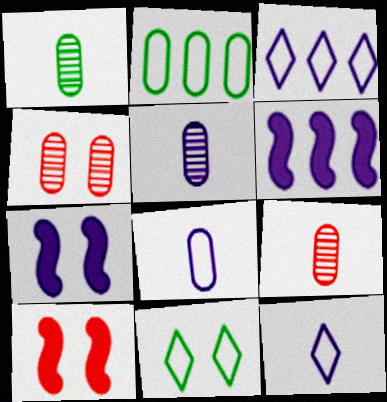[[1, 3, 10], 
[1, 5, 9], 
[3, 5, 7], 
[4, 7, 11], 
[6, 9, 11]]